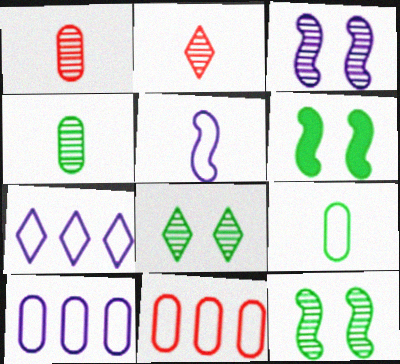[[1, 6, 7], 
[2, 6, 10]]